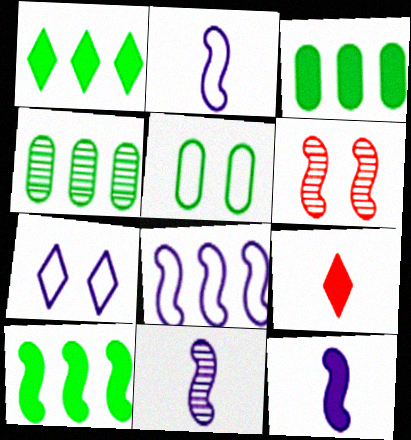[[1, 3, 10], 
[2, 6, 10], 
[2, 11, 12]]